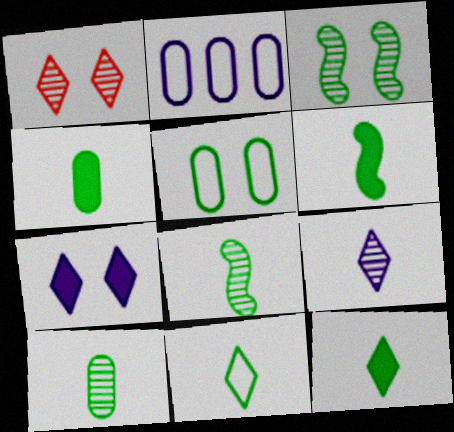[[1, 2, 6], 
[4, 6, 12], 
[4, 8, 11], 
[6, 10, 11]]